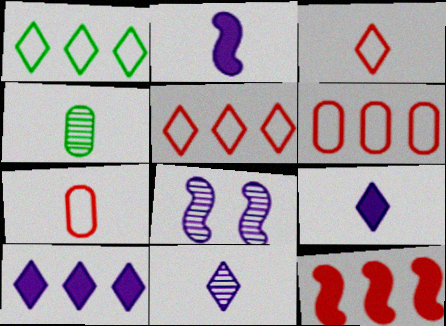[[2, 3, 4]]